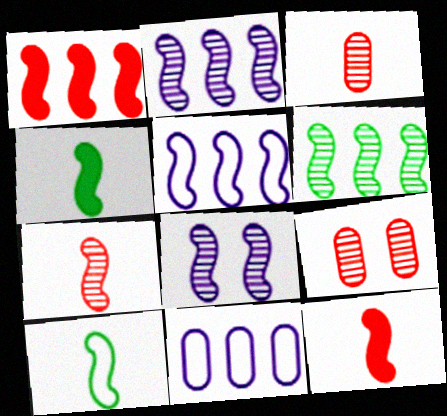[[1, 5, 6], 
[1, 8, 10], 
[6, 7, 8]]